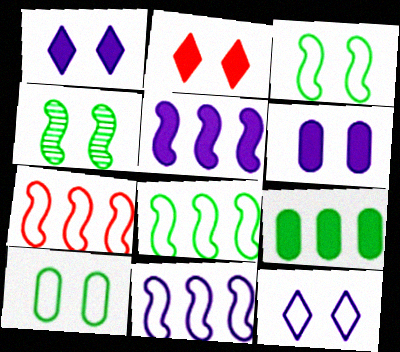[[7, 8, 11]]